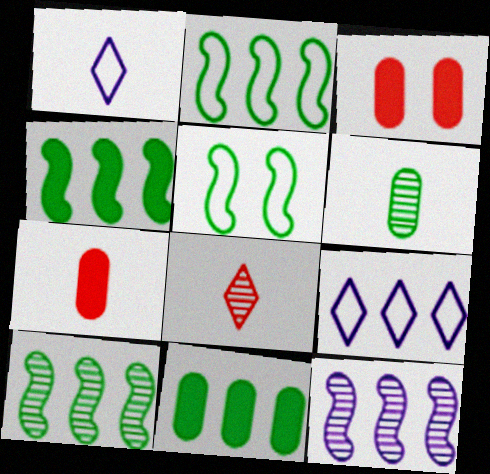[[1, 3, 10], 
[2, 4, 10]]